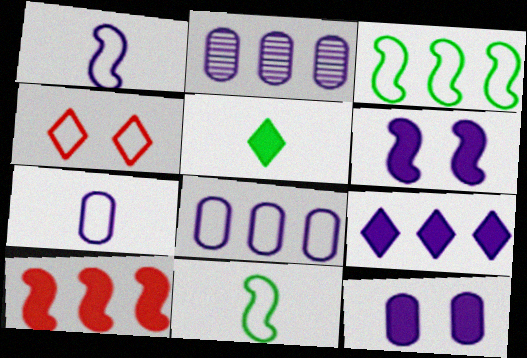[[2, 7, 12], 
[3, 4, 7], 
[4, 8, 11], 
[5, 10, 12]]